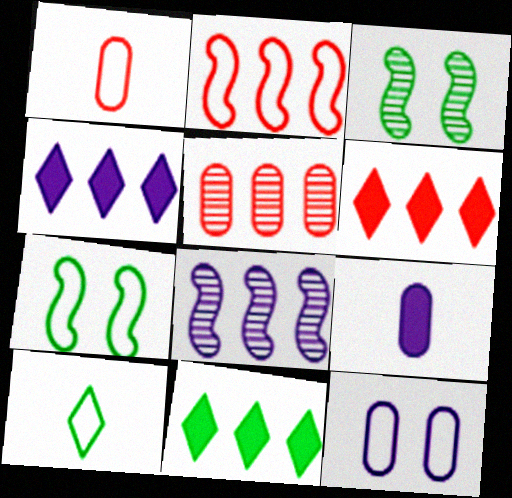[[1, 3, 4], 
[2, 5, 6], 
[2, 10, 12], 
[4, 6, 11]]